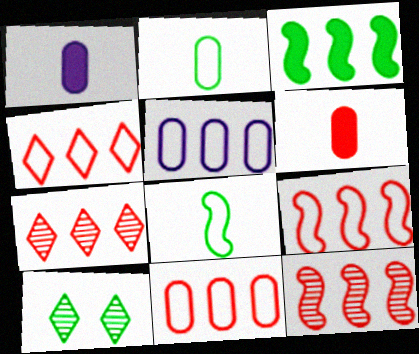[[1, 9, 10], 
[2, 3, 10], 
[3, 5, 7], 
[4, 9, 11]]